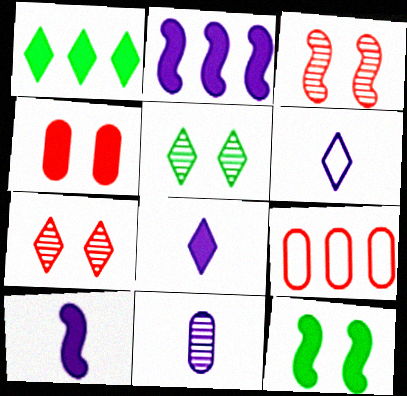[[1, 4, 10], 
[1, 6, 7], 
[5, 9, 10], 
[6, 10, 11]]